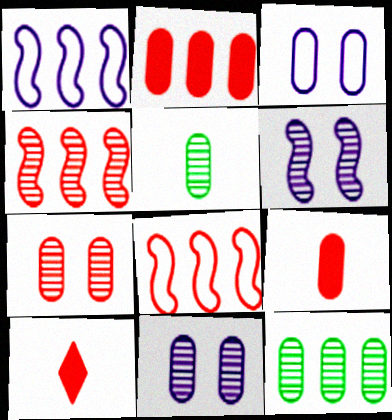[[2, 3, 5], 
[3, 9, 12], 
[7, 8, 10]]